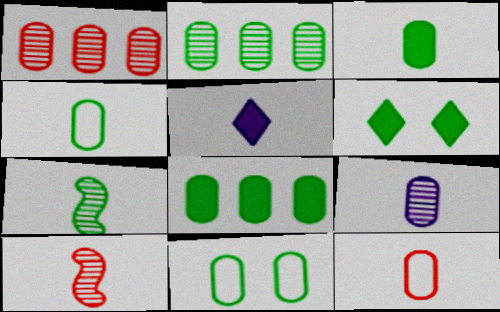[[2, 3, 11], 
[3, 9, 12], 
[4, 5, 10], 
[5, 7, 12]]